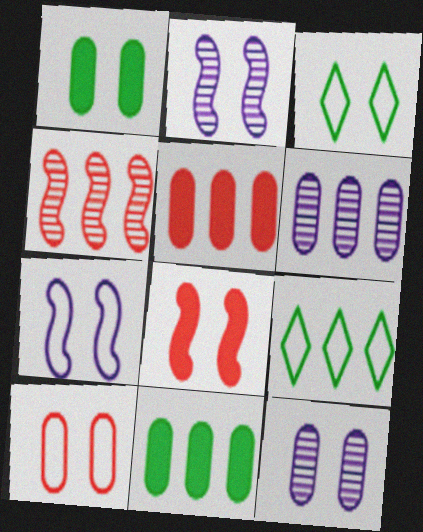[[1, 10, 12], 
[3, 7, 10], 
[3, 8, 12]]